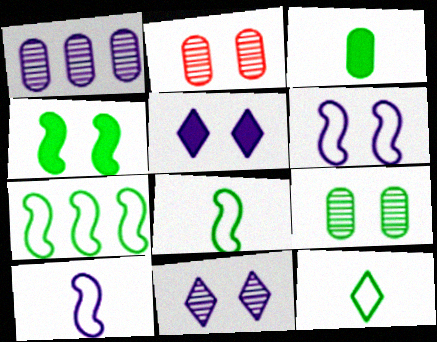[[1, 5, 10]]